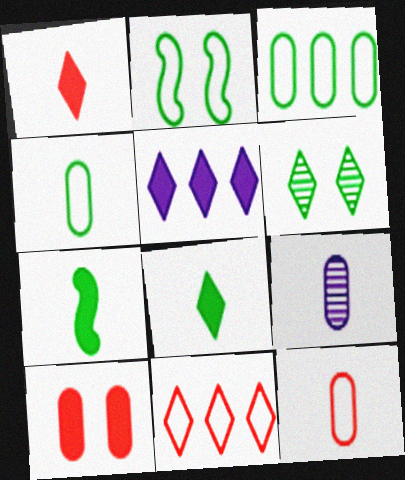[[3, 6, 7], 
[3, 9, 10], 
[5, 7, 10]]